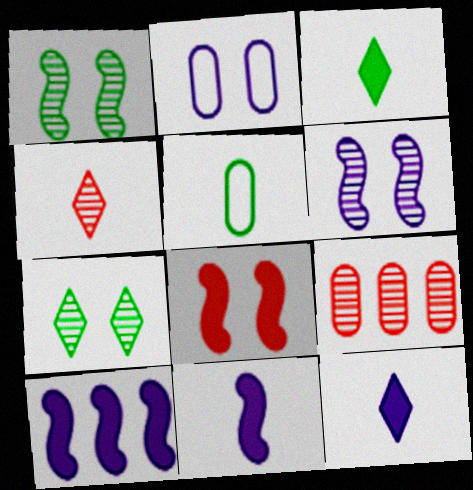[[2, 7, 8], 
[4, 5, 11]]